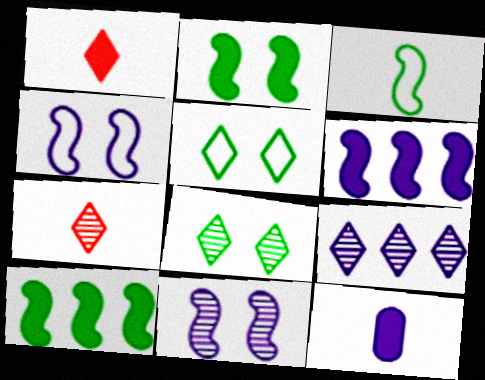[[1, 5, 9], 
[3, 7, 12], 
[4, 9, 12], 
[7, 8, 9]]